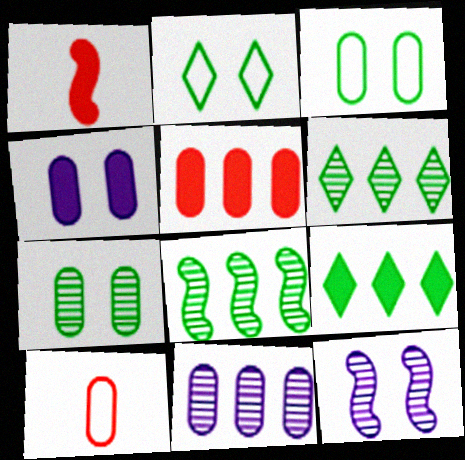[[1, 2, 11], 
[1, 4, 9], 
[9, 10, 12]]